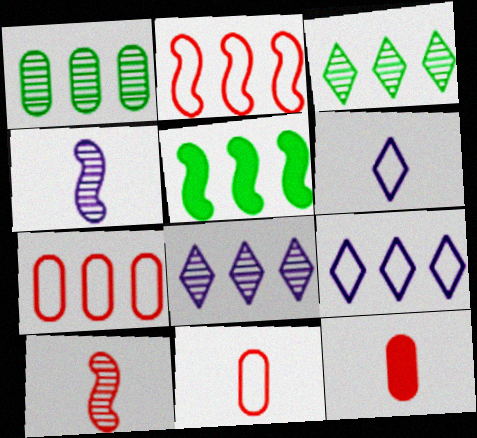[[5, 7, 8]]